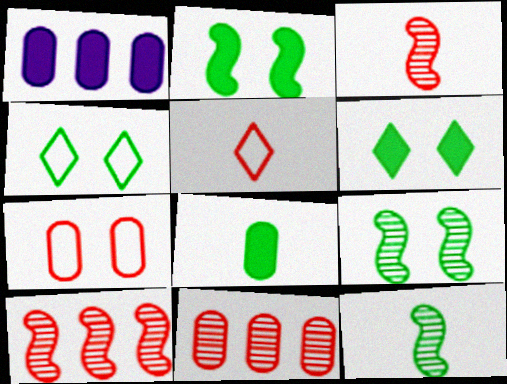[[1, 3, 4], 
[1, 5, 9]]